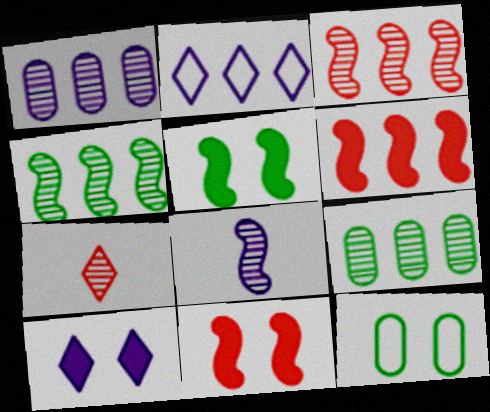[[2, 6, 9]]